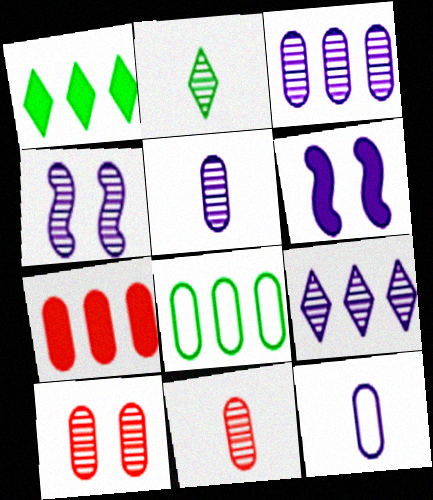[[3, 7, 8], 
[4, 5, 9], 
[6, 9, 12]]